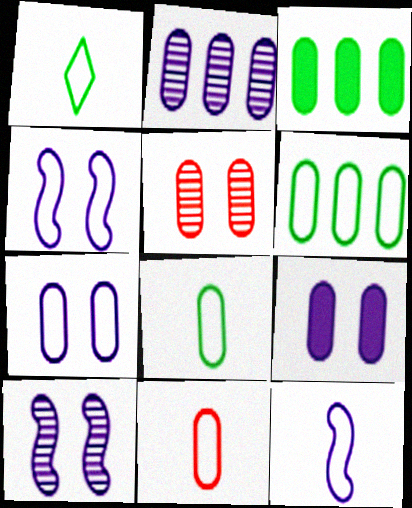[[1, 11, 12], 
[6, 7, 11]]